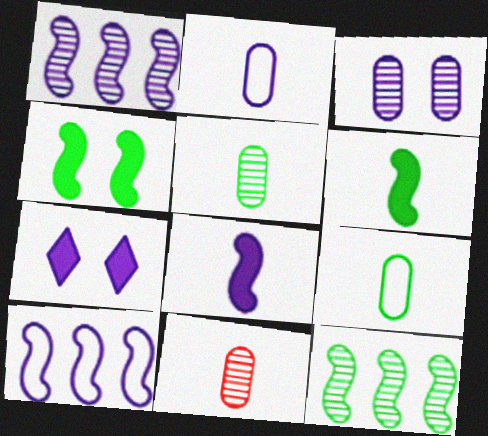[[1, 2, 7]]